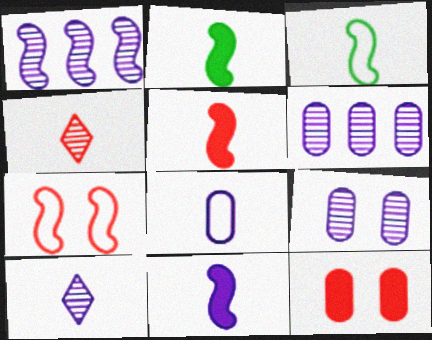[[1, 2, 7], 
[1, 9, 10], 
[2, 4, 8], 
[2, 5, 11], 
[8, 10, 11]]